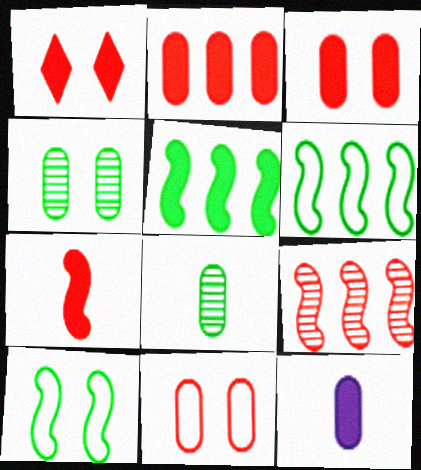[[1, 2, 7], 
[1, 5, 12]]